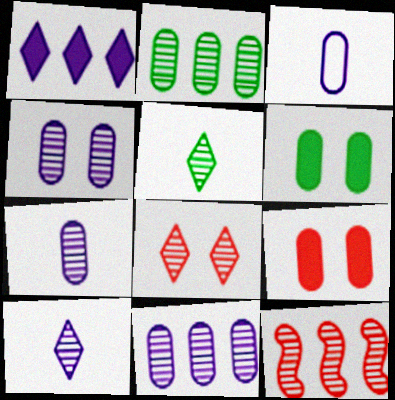[[2, 3, 9], 
[4, 5, 12], 
[4, 7, 11]]